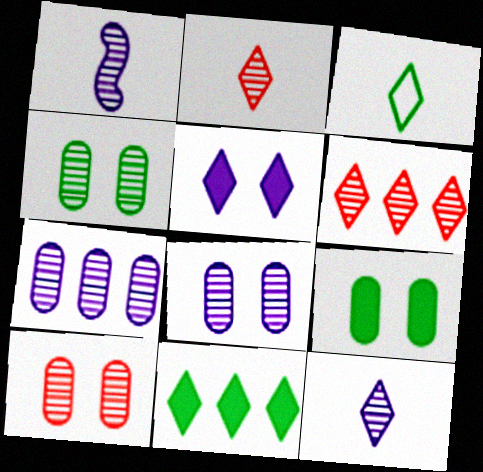[[1, 4, 6], 
[3, 5, 6], 
[4, 8, 10]]